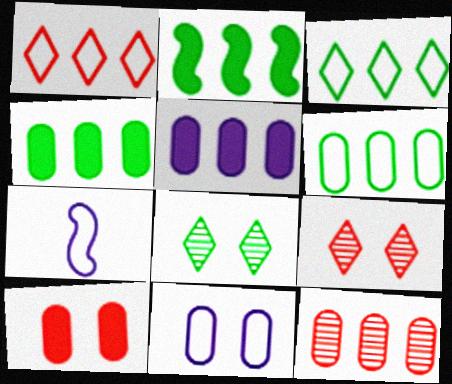[[4, 7, 9], 
[5, 6, 12]]